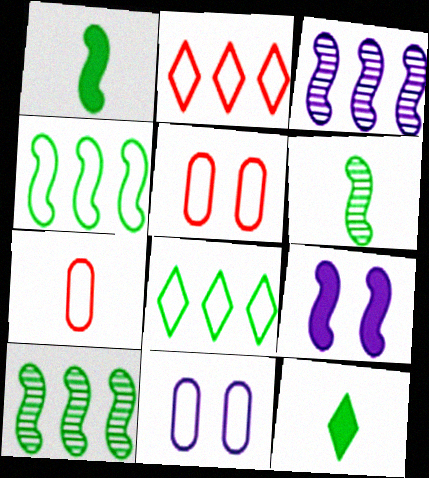[[3, 5, 12]]